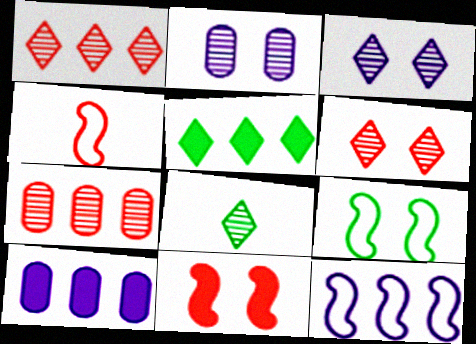[[1, 3, 8], 
[2, 4, 5], 
[4, 9, 12], 
[5, 7, 12]]